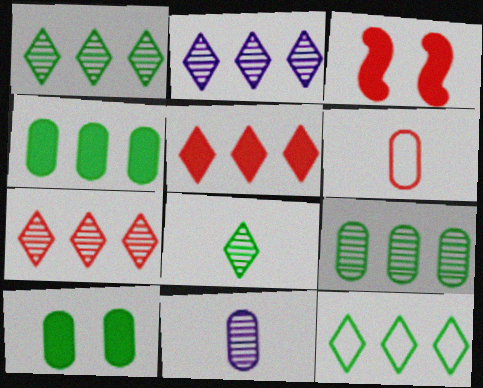[[1, 2, 7], 
[2, 5, 12], 
[3, 6, 7], 
[3, 11, 12]]